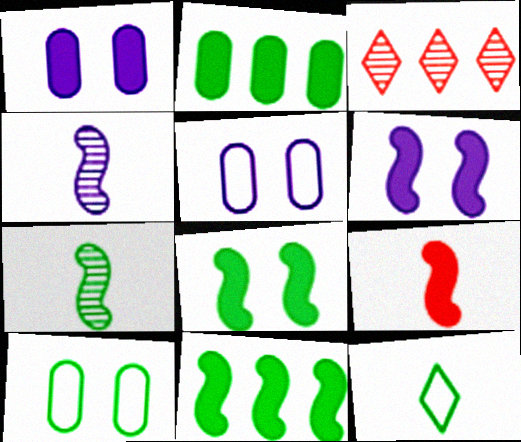[[6, 9, 11]]